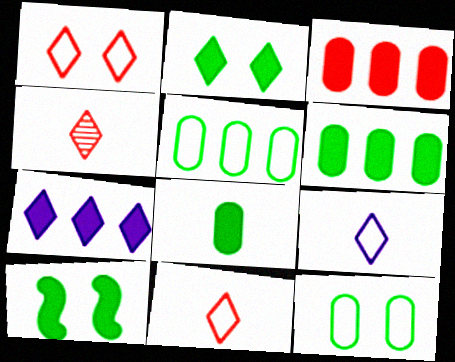[]